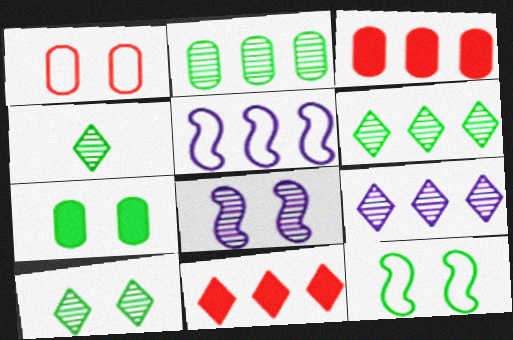[[2, 5, 11], 
[3, 5, 6], 
[4, 6, 10], 
[7, 10, 12]]